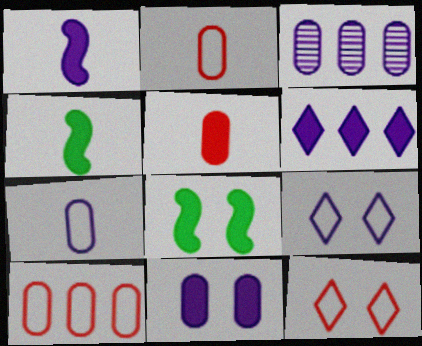[[1, 3, 9], 
[1, 6, 11], 
[3, 4, 12], 
[3, 7, 11], 
[5, 6, 8]]